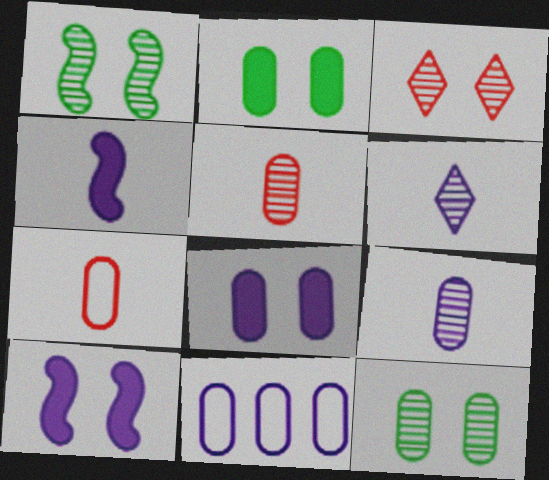[[2, 5, 11], 
[6, 10, 11], 
[8, 9, 11]]